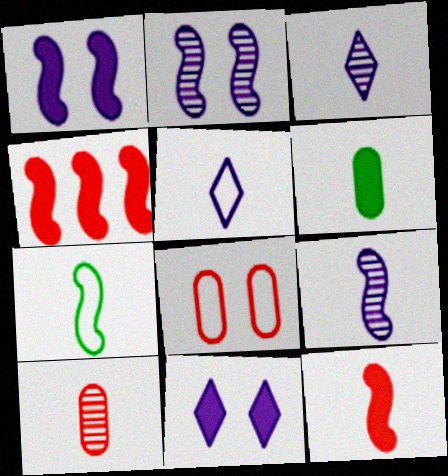[[2, 4, 7], 
[4, 6, 11], 
[7, 9, 12]]